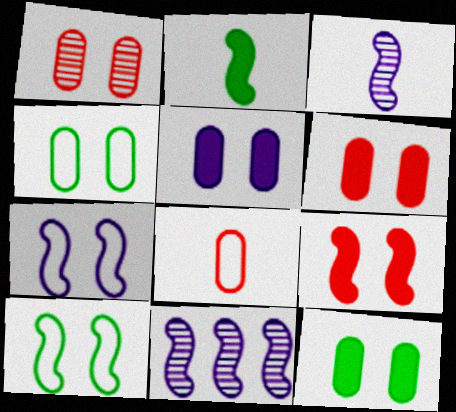[[1, 4, 5], 
[5, 6, 12]]